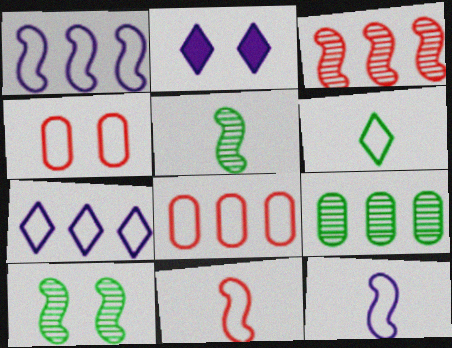[[1, 4, 6], 
[2, 4, 10], 
[2, 5, 8], 
[2, 9, 11]]